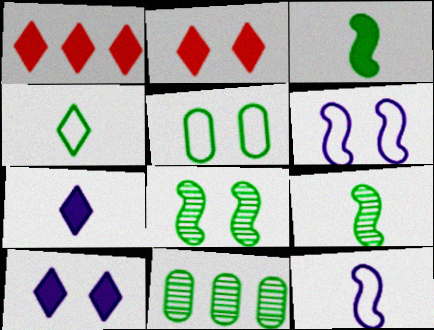[[2, 11, 12]]